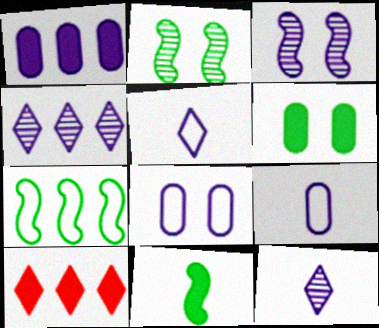[[1, 3, 5], 
[2, 7, 11], 
[2, 9, 10]]